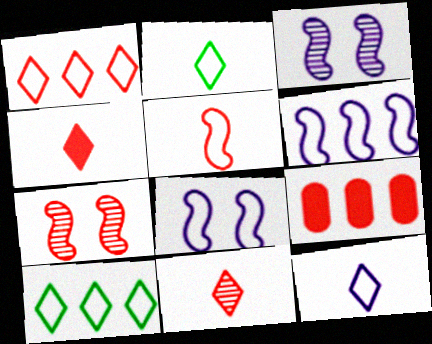[[2, 3, 9]]